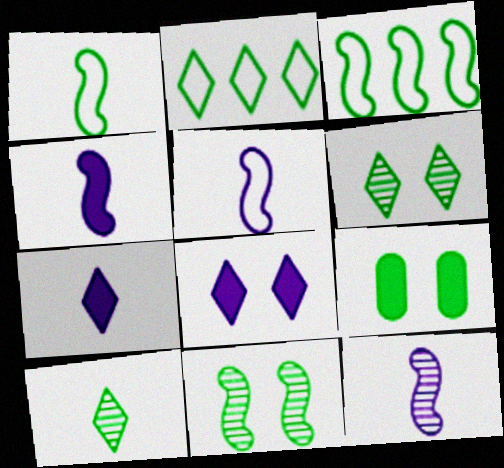[[3, 9, 10], 
[4, 5, 12]]